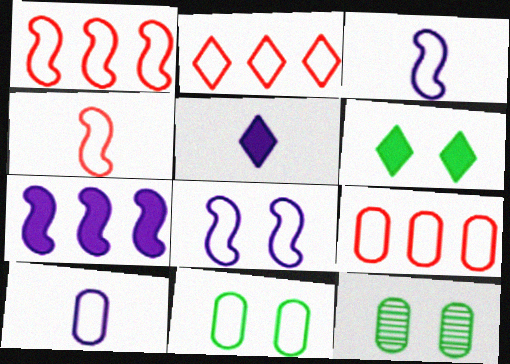[[1, 2, 9], 
[1, 5, 12], 
[2, 3, 11], 
[9, 10, 11]]